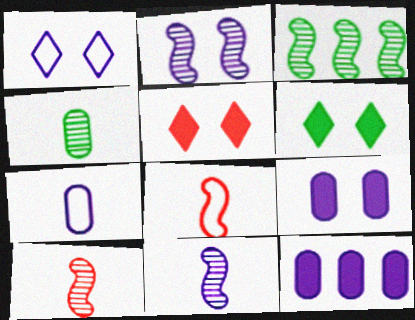[[1, 2, 9], 
[1, 11, 12], 
[2, 3, 10], 
[3, 5, 7]]